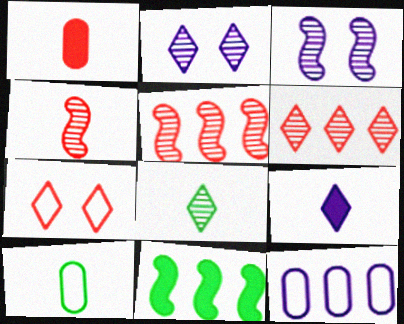[[1, 5, 7], 
[2, 6, 8], 
[3, 9, 12], 
[4, 9, 10], 
[6, 11, 12]]